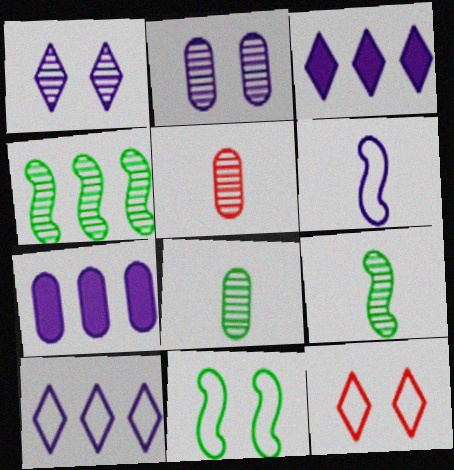[[1, 4, 5], 
[1, 6, 7], 
[2, 3, 6], 
[3, 5, 11], 
[7, 9, 12]]